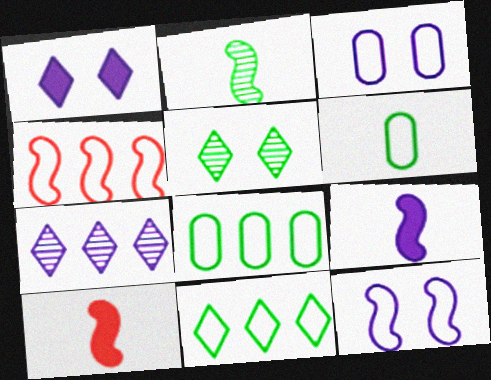[[3, 7, 9]]